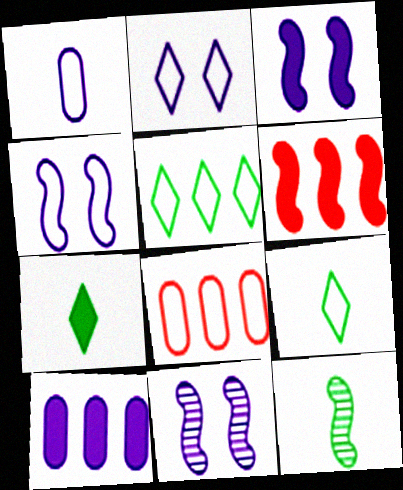[[3, 4, 11], 
[4, 6, 12], 
[4, 8, 9], 
[7, 8, 11]]